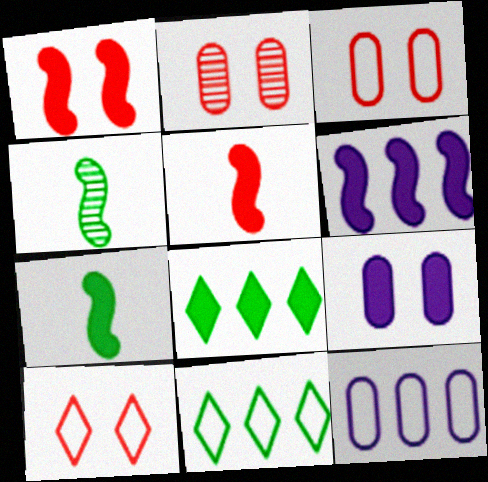[[1, 2, 10], 
[1, 6, 7], 
[5, 8, 9]]